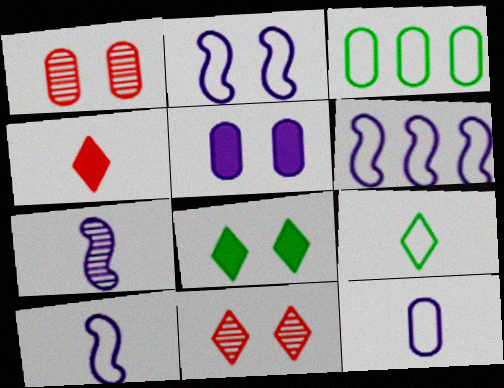[[1, 2, 8], 
[2, 6, 10]]